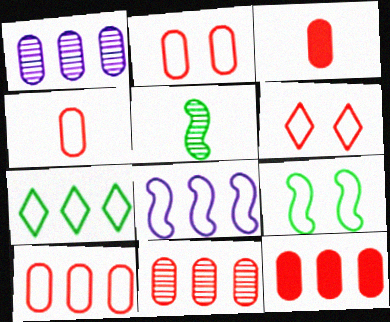[[2, 3, 11], 
[2, 4, 10], 
[7, 8, 10], 
[10, 11, 12]]